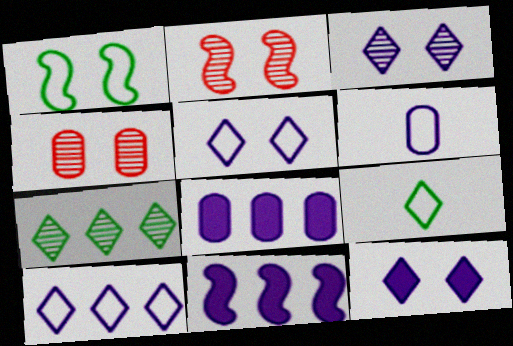[[1, 4, 12], 
[2, 8, 9], 
[3, 5, 12], 
[3, 6, 11], 
[4, 9, 11]]